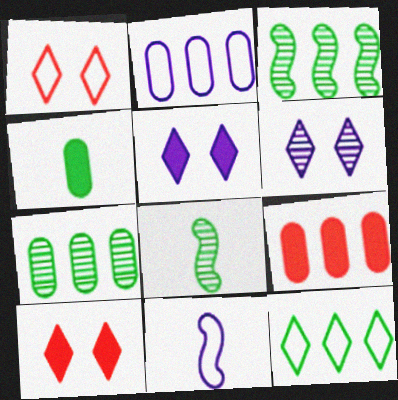[[2, 7, 9], 
[2, 8, 10], 
[7, 10, 11]]